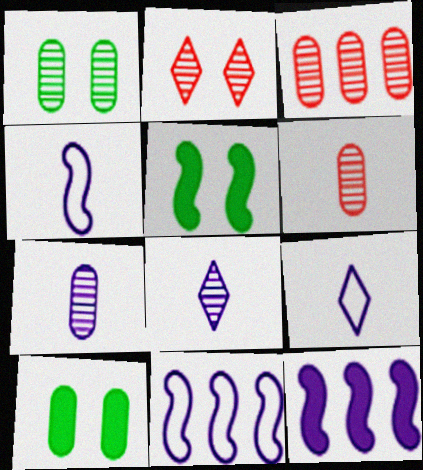[[1, 3, 7], 
[3, 5, 9]]